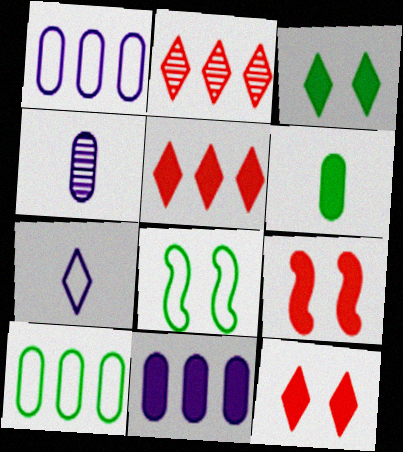[[2, 3, 7], 
[4, 5, 8]]